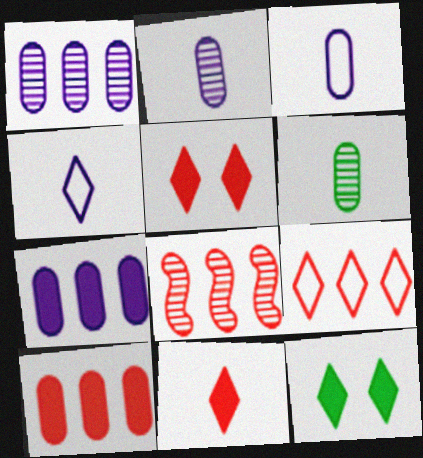[[3, 8, 12], 
[8, 9, 10]]